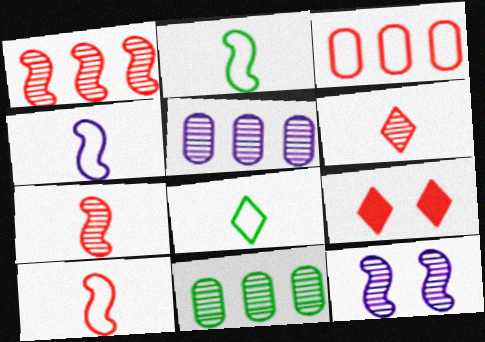[[2, 4, 10], 
[2, 5, 9], 
[3, 7, 9], 
[4, 9, 11], 
[6, 11, 12]]